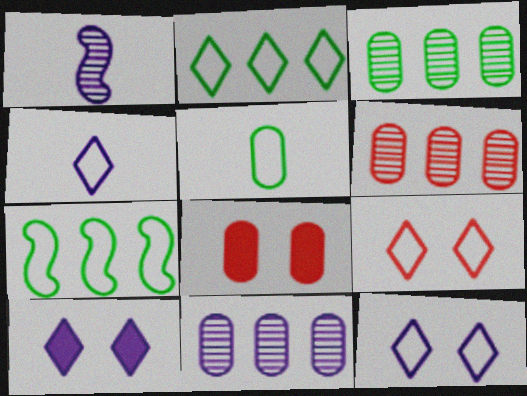[[1, 2, 8], 
[2, 4, 9], 
[3, 6, 11], 
[5, 8, 11]]